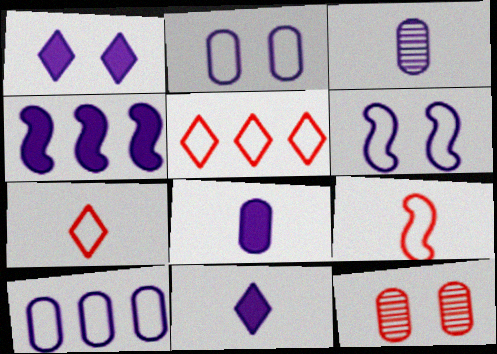[[1, 4, 8]]